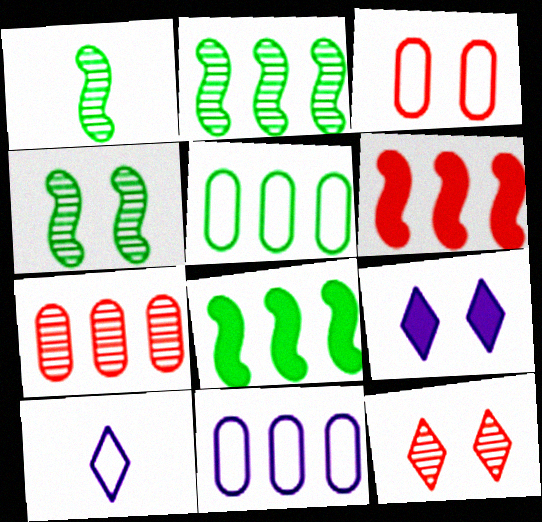[[1, 2, 4], 
[3, 4, 9]]